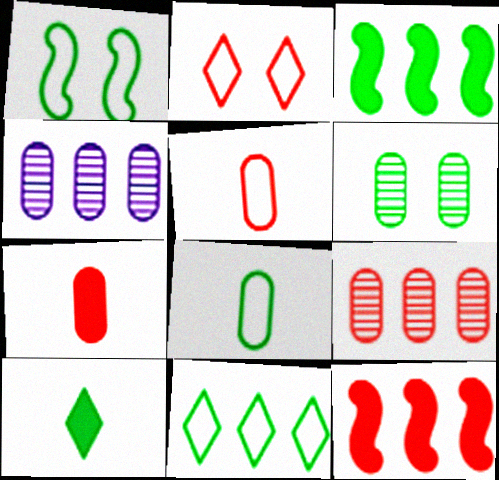[[1, 8, 11], 
[4, 11, 12]]